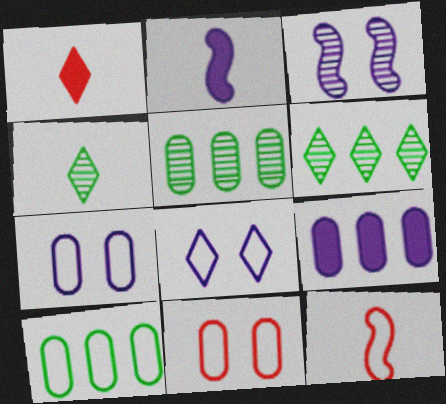[[1, 3, 10], 
[1, 6, 8], 
[2, 6, 11], 
[8, 10, 12]]